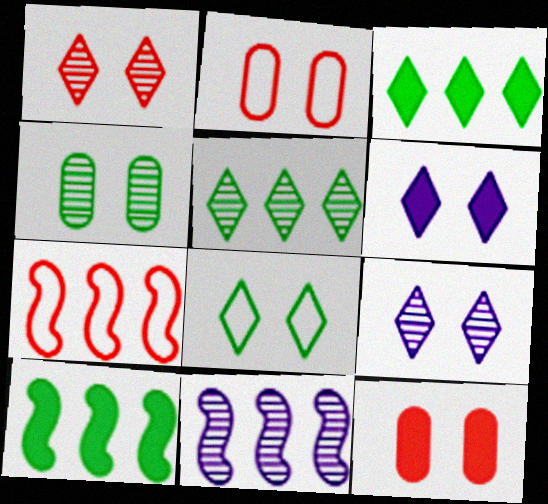[[1, 6, 8], 
[7, 10, 11]]